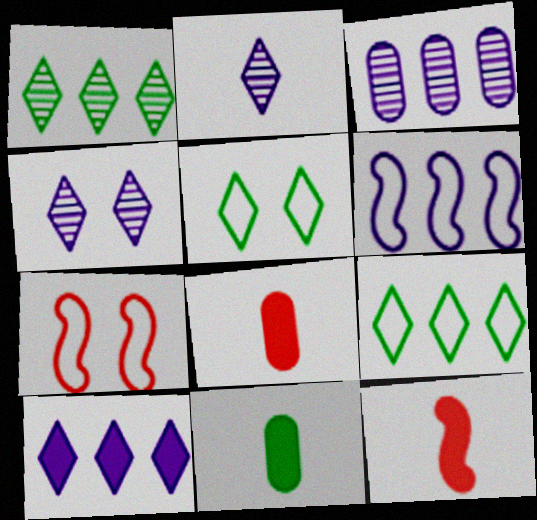[[3, 5, 12], 
[3, 6, 10]]